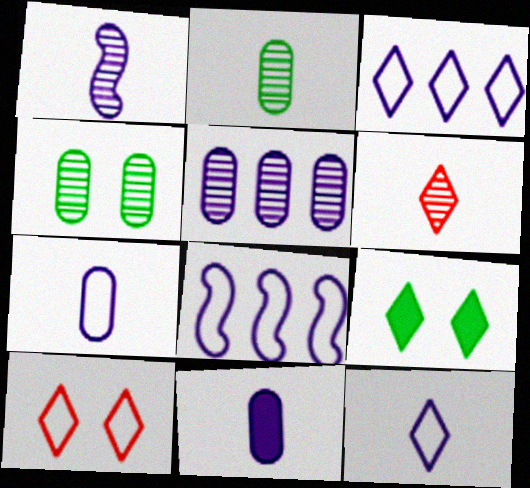[[1, 2, 6], 
[1, 11, 12], 
[3, 6, 9]]